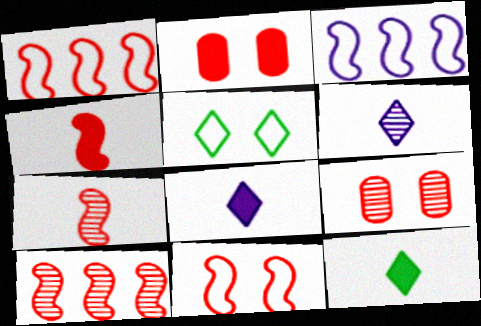[[3, 9, 12], 
[4, 10, 11]]